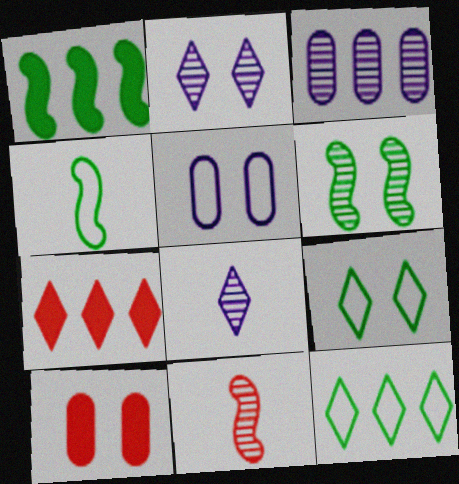[[1, 4, 6], 
[7, 8, 9]]